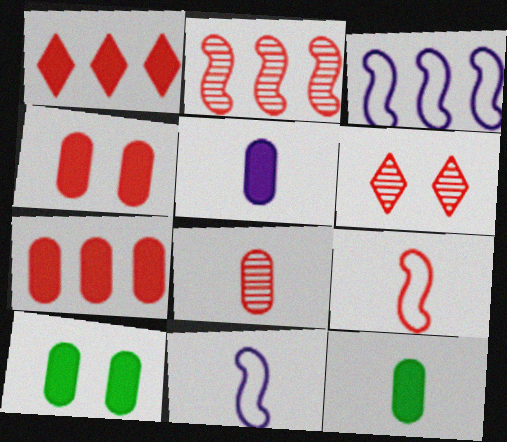[[2, 6, 8], 
[3, 6, 12], 
[5, 7, 10], 
[6, 7, 9]]